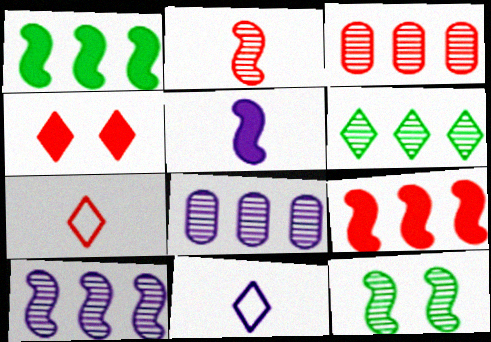[[2, 10, 12], 
[3, 6, 10], 
[4, 6, 11]]